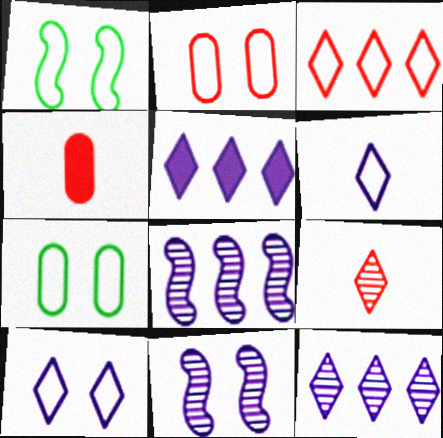[[1, 2, 10], 
[1, 4, 12]]